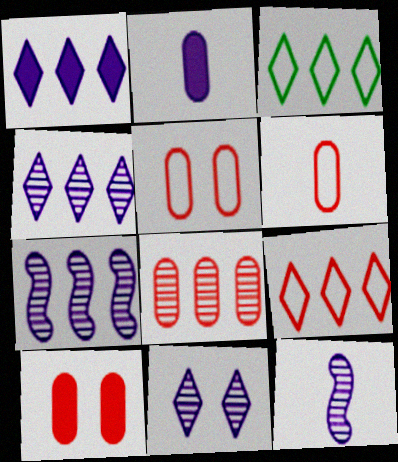[[3, 10, 12], 
[6, 8, 10]]